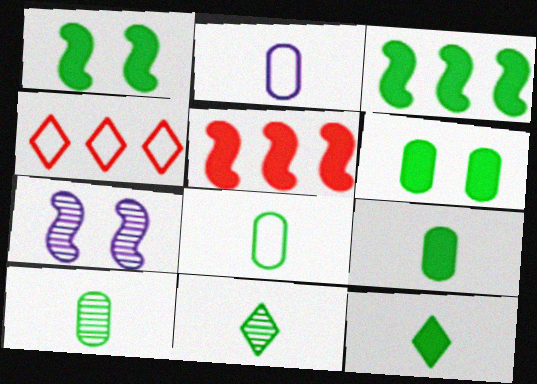[[3, 6, 12], 
[4, 7, 9], 
[8, 9, 10]]